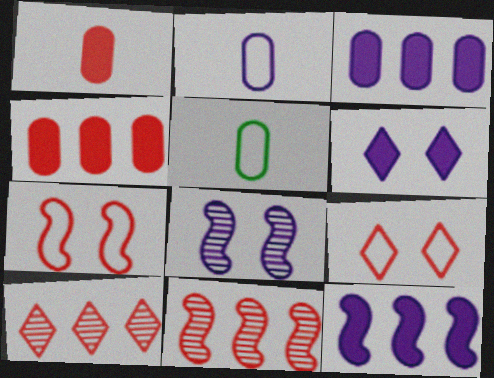[[1, 7, 10], 
[1, 9, 11], 
[5, 6, 11]]